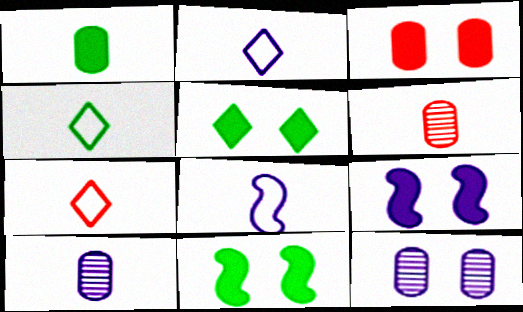[[2, 4, 7], 
[3, 5, 9]]